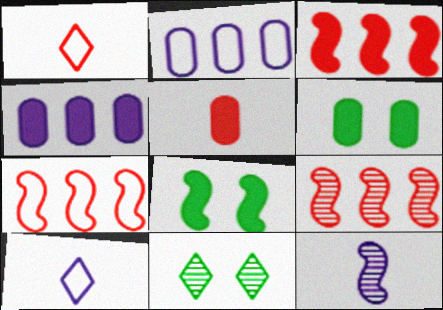[[3, 7, 9], 
[4, 5, 6], 
[6, 9, 10], 
[7, 8, 12]]